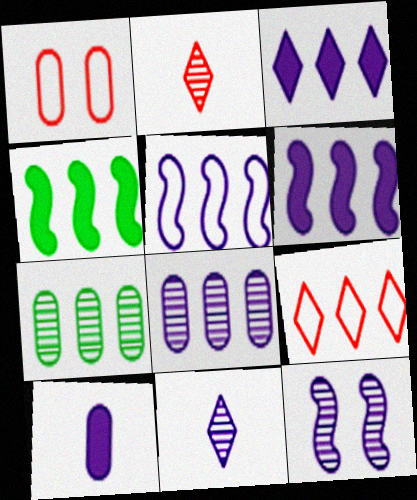[[1, 4, 11], 
[1, 7, 10], 
[2, 7, 12], 
[3, 5, 8], 
[4, 8, 9], 
[6, 7, 9], 
[8, 11, 12]]